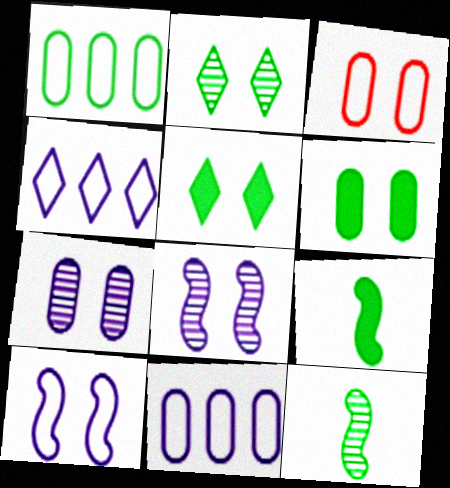[[1, 2, 9], 
[1, 5, 12], 
[3, 5, 8], 
[3, 6, 7]]